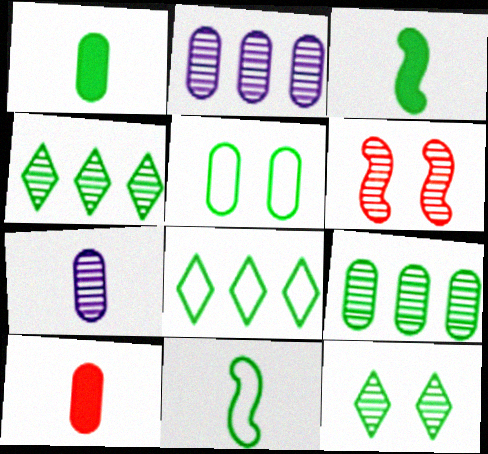[[1, 5, 9], 
[2, 5, 10], 
[3, 4, 5], 
[4, 6, 7], 
[5, 8, 11]]